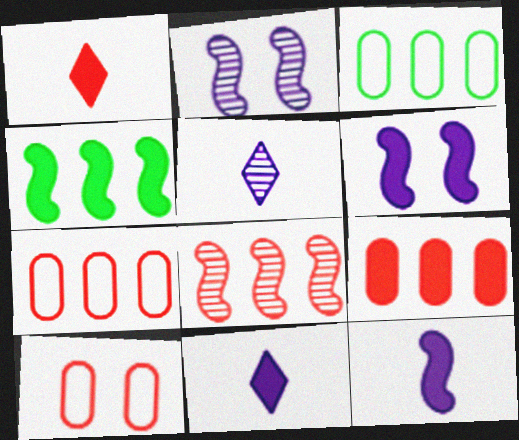[[1, 2, 3], 
[1, 8, 10], 
[4, 5, 10]]